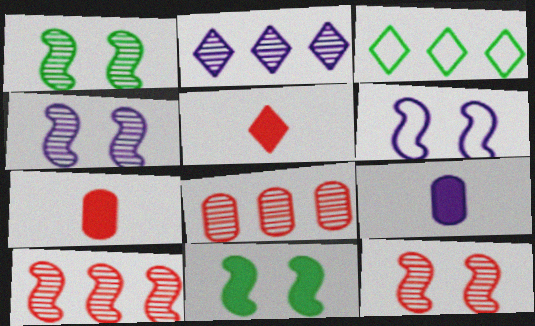[[1, 4, 12], 
[2, 6, 9], 
[3, 4, 7], 
[3, 9, 12], 
[6, 11, 12]]